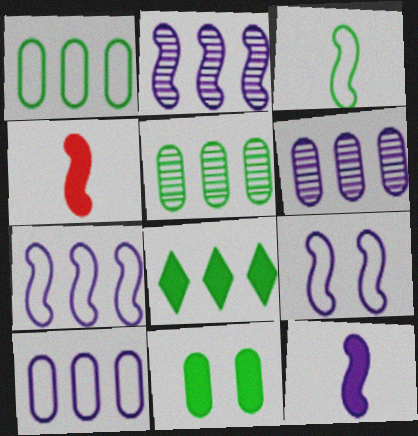[[2, 9, 12]]